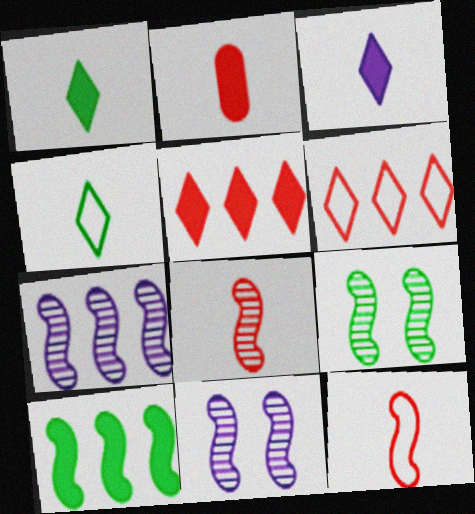[[7, 8, 9], 
[10, 11, 12]]